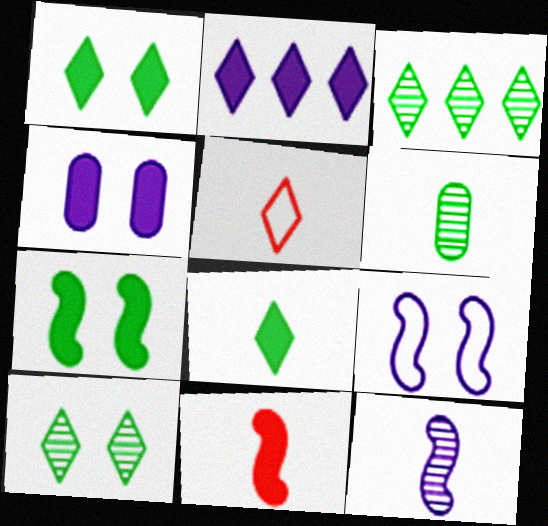[[2, 5, 10]]